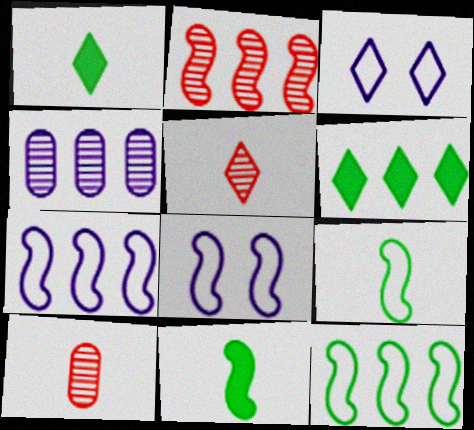[[2, 8, 11], 
[3, 5, 6], 
[6, 8, 10]]